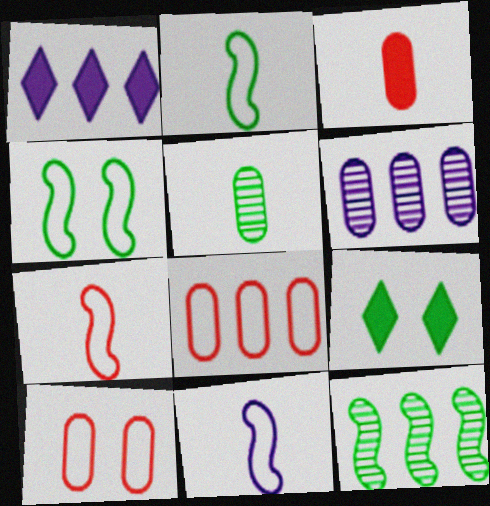[[1, 8, 12], 
[2, 7, 11], 
[6, 7, 9]]